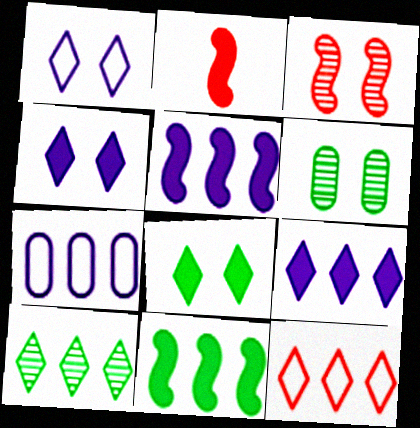[[9, 10, 12]]